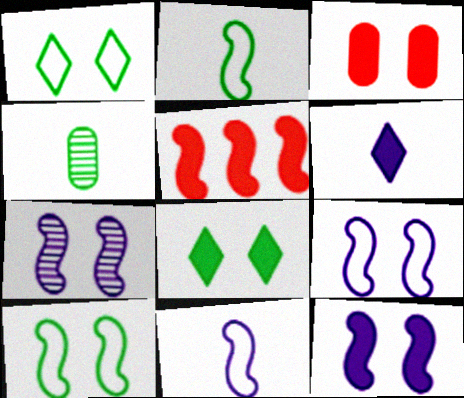[[1, 3, 7], 
[2, 5, 7], 
[3, 8, 12], 
[7, 9, 12]]